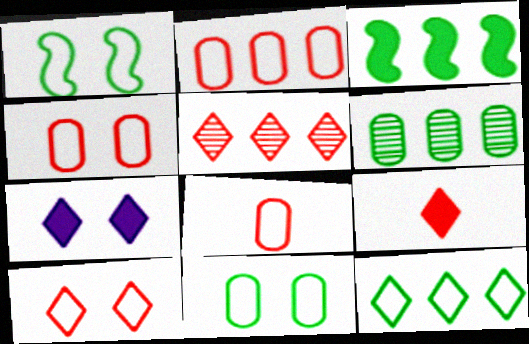[[2, 4, 8], 
[3, 6, 12], 
[5, 9, 10]]